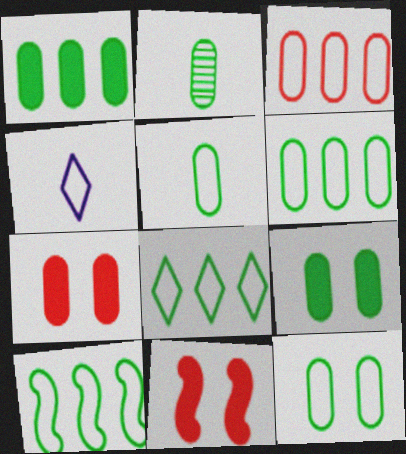[[1, 2, 12], 
[2, 6, 9], 
[5, 6, 12], 
[6, 8, 10]]